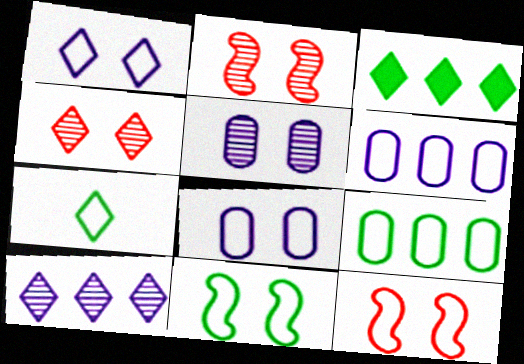[[6, 7, 12], 
[7, 9, 11]]